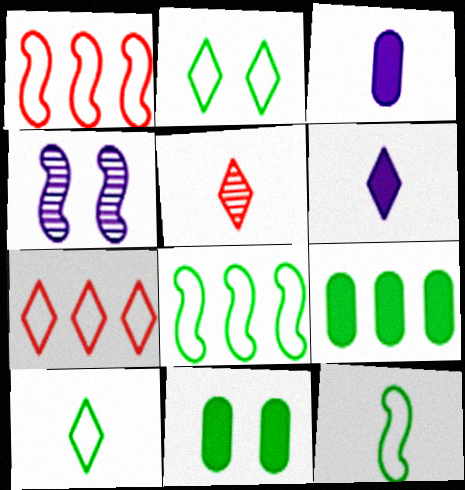[[3, 5, 12], 
[5, 6, 10]]